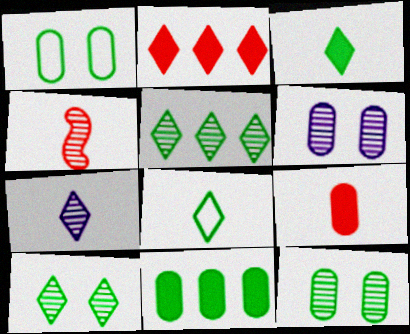[[4, 5, 6]]